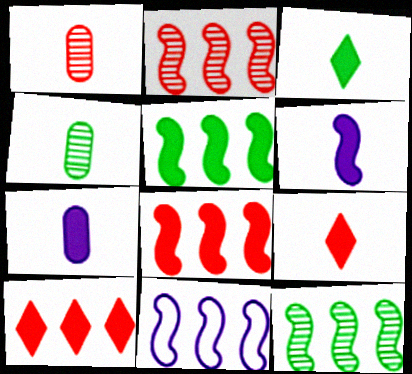[[2, 5, 11], 
[8, 11, 12]]